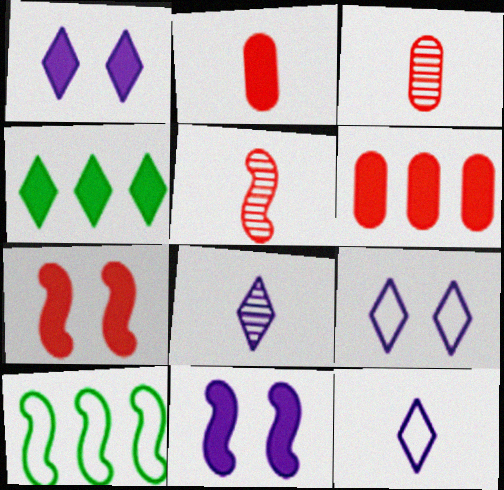[[1, 3, 10], 
[2, 4, 11], 
[5, 10, 11]]